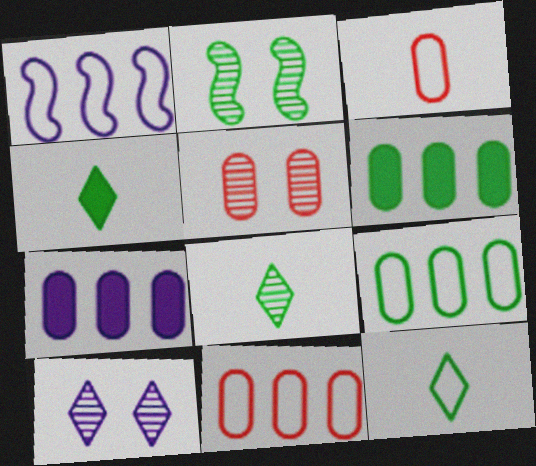[[1, 4, 5], 
[2, 4, 9], 
[2, 5, 10], 
[2, 6, 12], 
[4, 8, 12]]